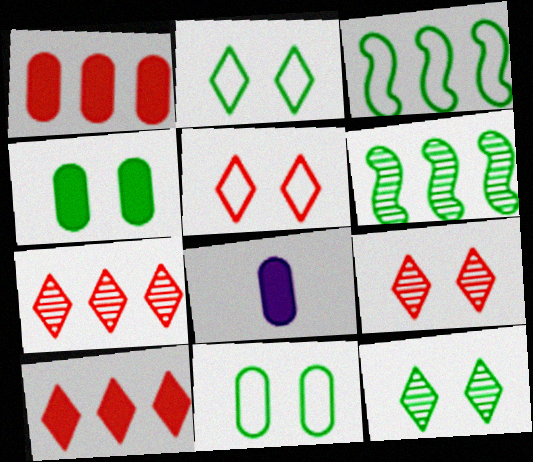[[1, 4, 8], 
[3, 8, 9], 
[5, 6, 8]]